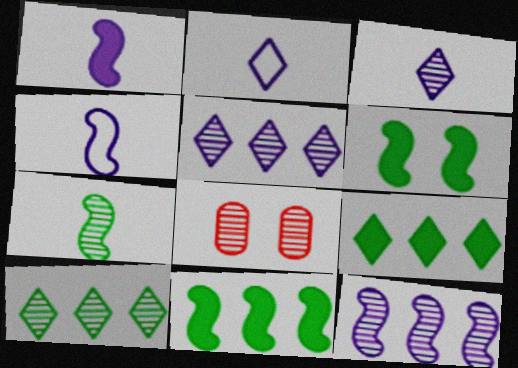[[2, 8, 11], 
[4, 8, 9], 
[5, 7, 8]]